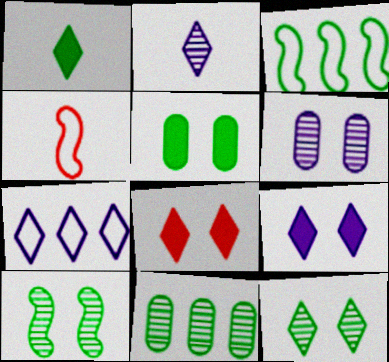[[2, 7, 9], 
[4, 9, 11]]